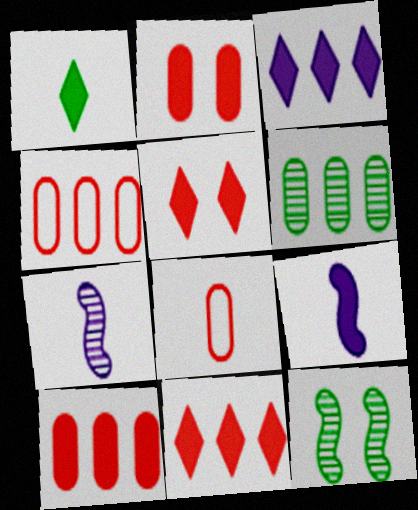[[1, 3, 5], 
[1, 7, 8], 
[3, 8, 12]]